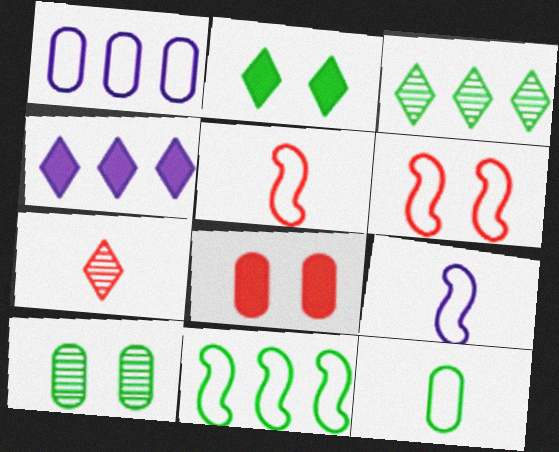[[3, 8, 9], 
[4, 5, 10], 
[6, 9, 11]]